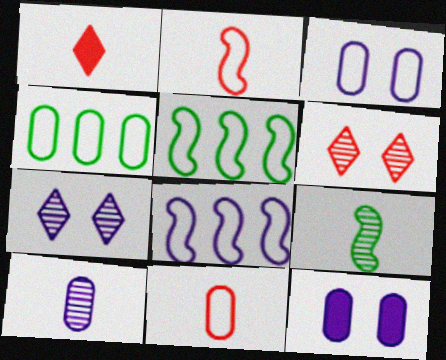[[3, 4, 11]]